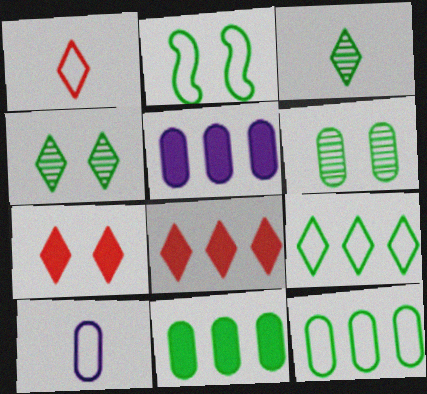[[2, 3, 11]]